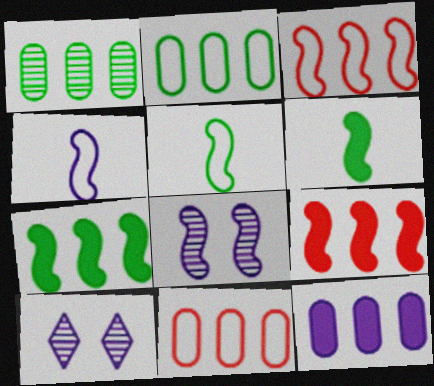[[1, 11, 12], 
[3, 6, 8], 
[4, 10, 12], 
[5, 8, 9], 
[6, 10, 11]]